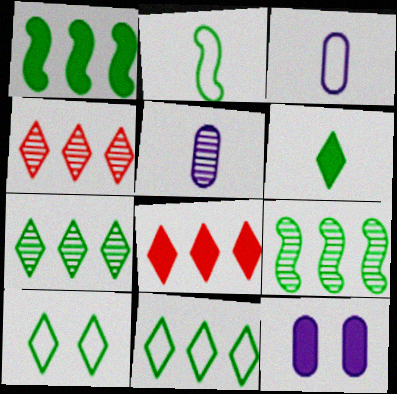[[2, 4, 12], 
[6, 7, 10]]